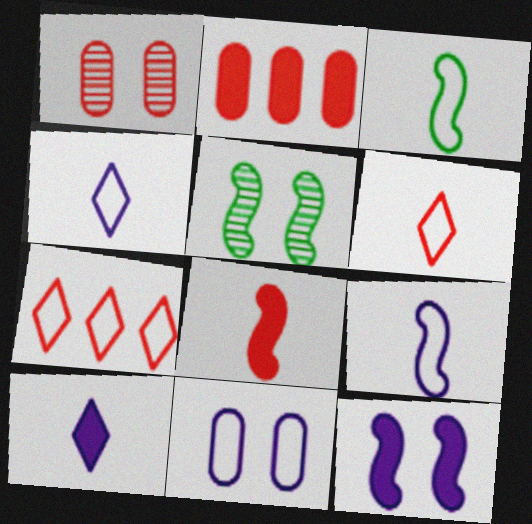[[1, 7, 8], 
[2, 4, 5], 
[3, 7, 11]]